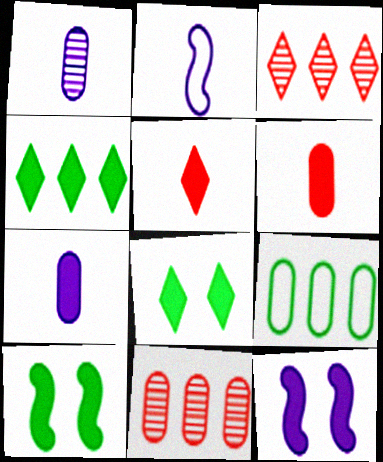[[2, 8, 11], 
[4, 6, 12]]